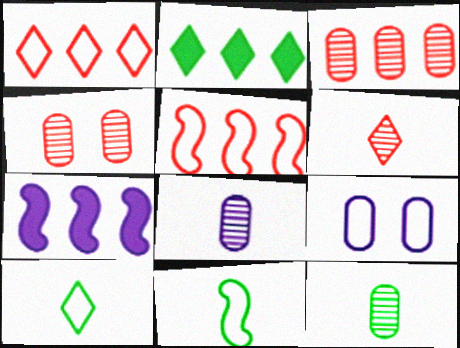[[1, 9, 11], 
[4, 7, 10], 
[5, 9, 10]]